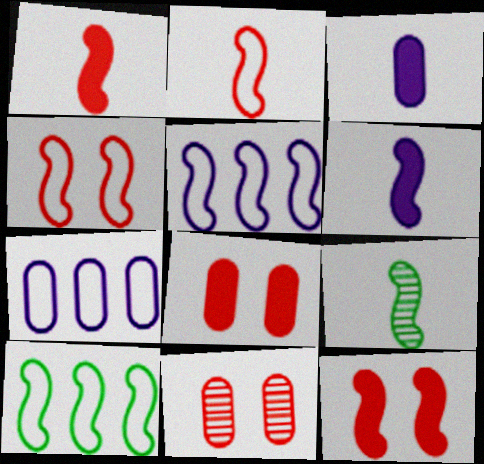[[2, 6, 9], 
[5, 9, 12]]